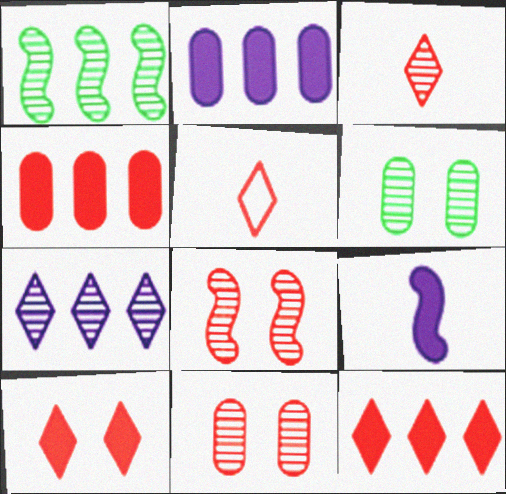[[4, 5, 8]]